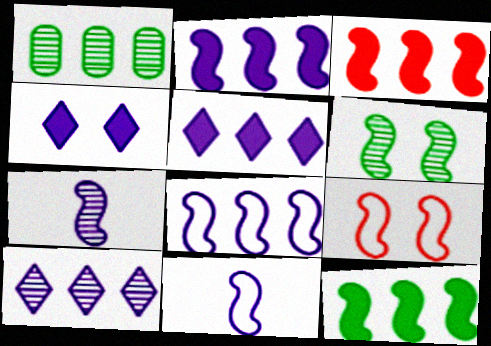[[2, 3, 12], 
[3, 6, 11], 
[7, 9, 12]]